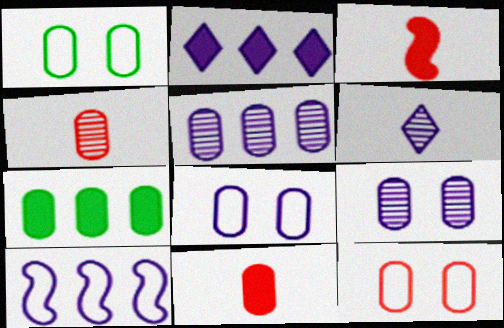[[1, 5, 11], 
[1, 8, 12], 
[2, 5, 10], 
[4, 7, 8]]